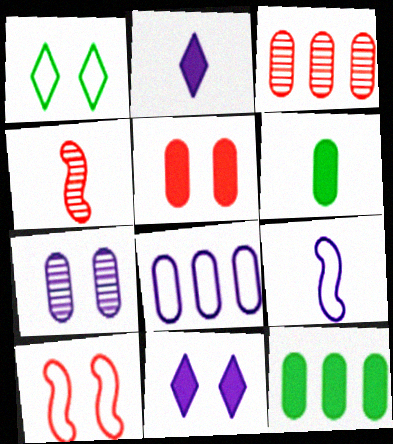[[3, 8, 12]]